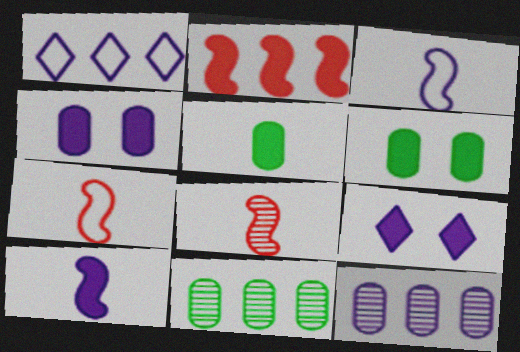[[1, 2, 11], 
[1, 6, 8], 
[2, 5, 9], 
[3, 9, 12], 
[7, 9, 11]]